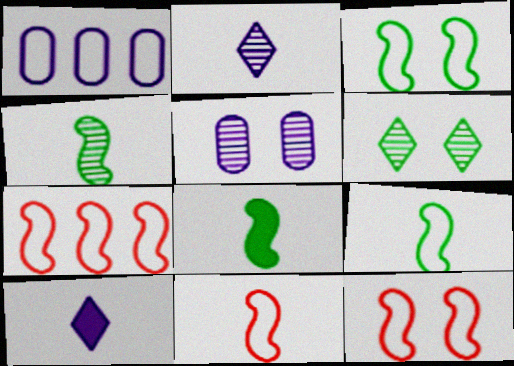[[4, 8, 9], 
[7, 11, 12]]